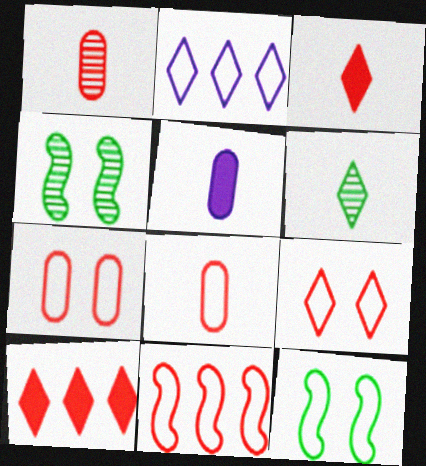[[2, 8, 12], 
[8, 9, 11]]